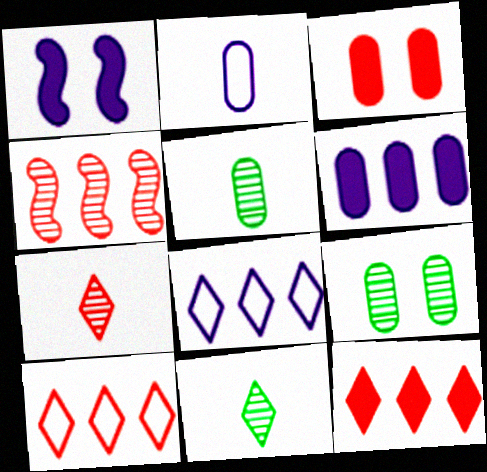[[1, 5, 10]]